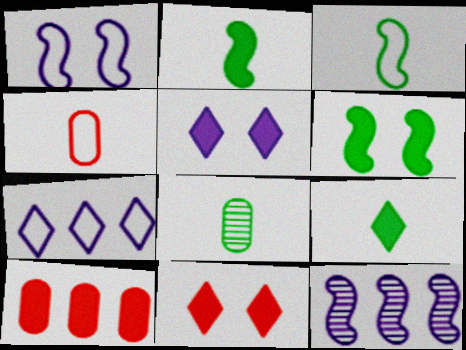[[2, 5, 10], 
[3, 8, 9]]